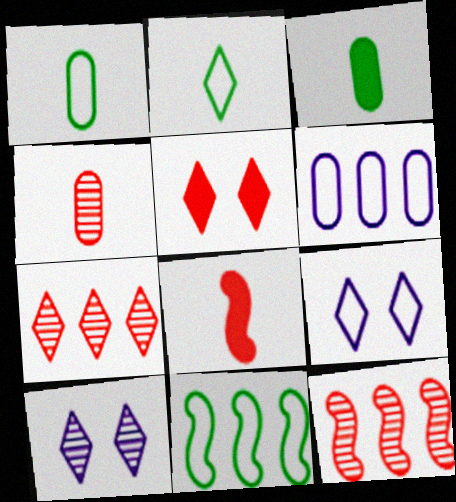[[3, 9, 12]]